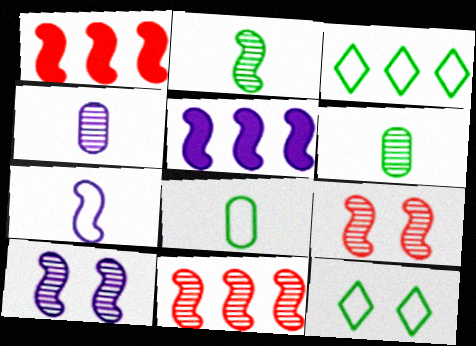[[1, 4, 12], 
[2, 10, 11], 
[5, 7, 10]]